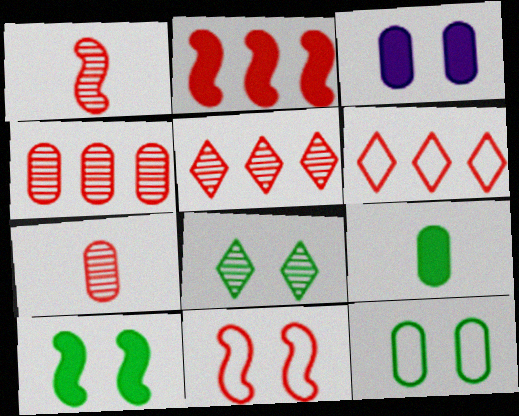[[1, 2, 11], 
[2, 4, 6], 
[3, 8, 11], 
[8, 10, 12]]